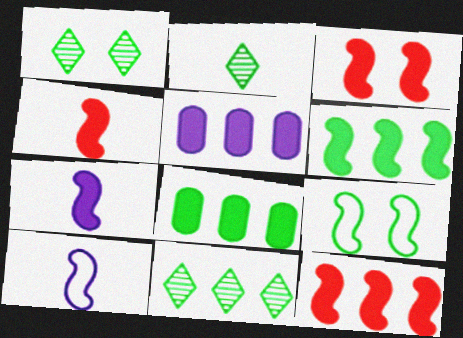[[1, 2, 11], 
[2, 8, 9], 
[3, 4, 12], 
[3, 6, 7]]